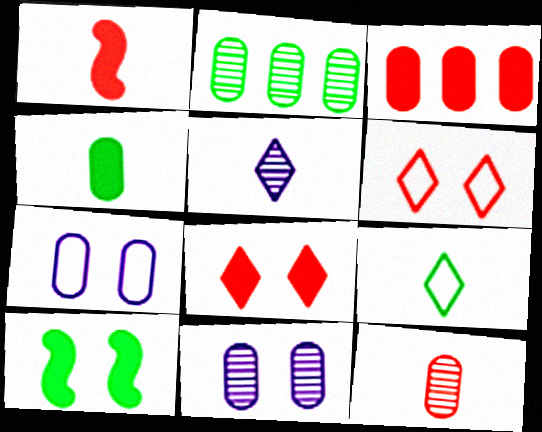[[1, 3, 8], 
[2, 9, 10], 
[2, 11, 12], 
[6, 10, 11]]